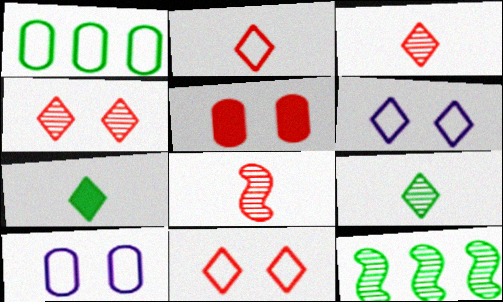[]